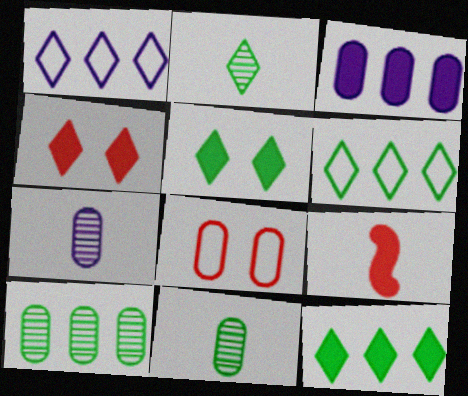[[1, 2, 4], 
[2, 5, 6], 
[3, 5, 9], 
[3, 8, 11]]